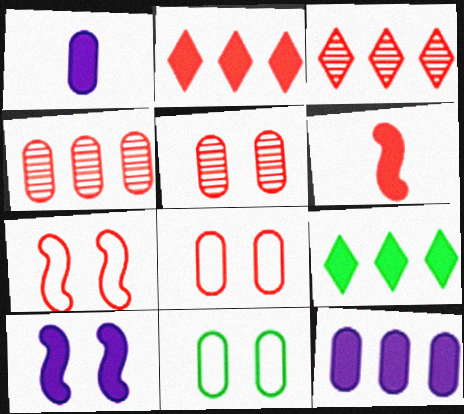[[1, 4, 11], 
[3, 6, 8]]